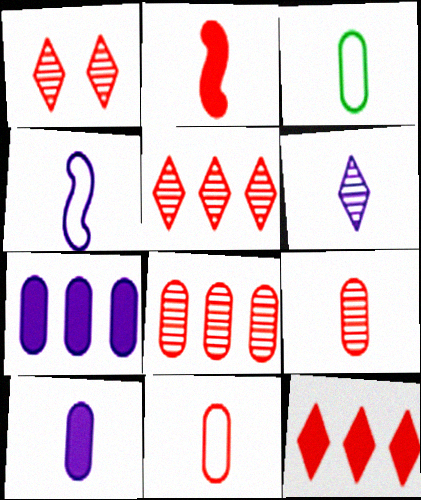[[2, 3, 6], 
[3, 9, 10], 
[4, 6, 10]]